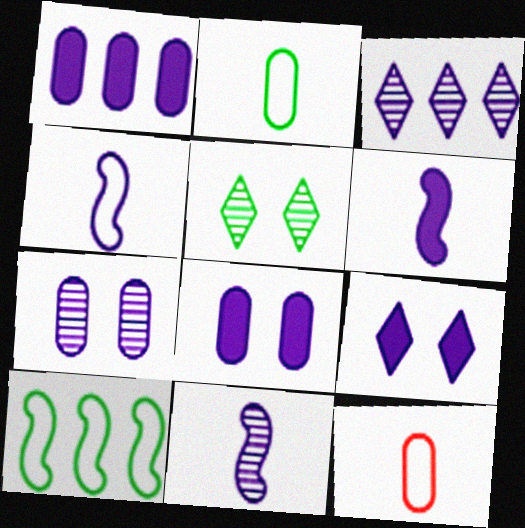[[1, 6, 9], 
[3, 4, 8], 
[3, 7, 11], 
[4, 6, 11]]